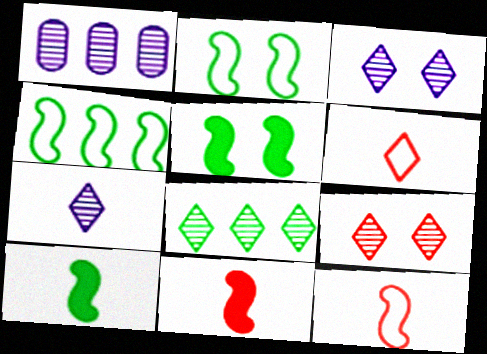[[1, 5, 6], 
[7, 8, 9]]